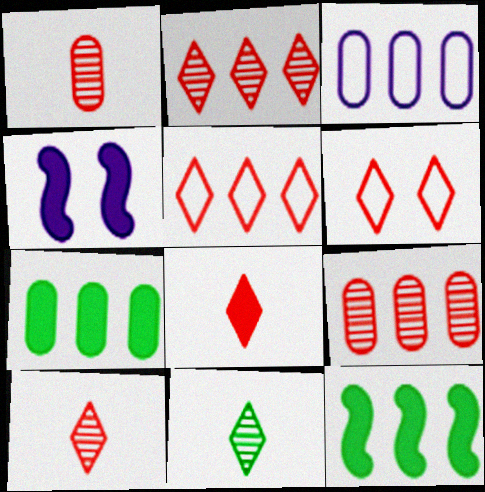[[2, 3, 12], 
[2, 6, 8], 
[3, 7, 9], 
[4, 7, 8]]